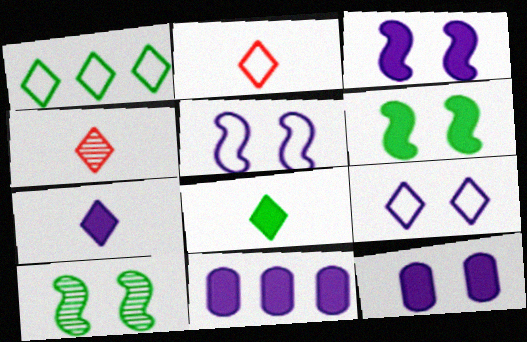[[1, 2, 9], 
[2, 10, 11], 
[3, 7, 11]]